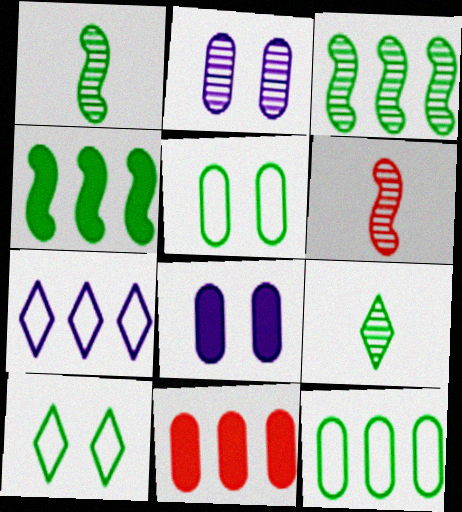[[3, 7, 11], 
[4, 5, 9]]